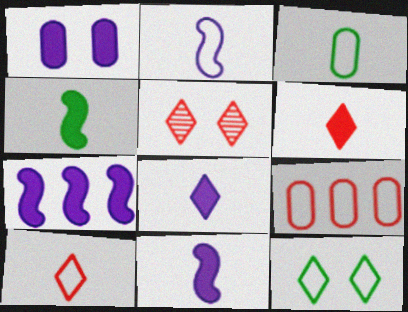[[1, 7, 8], 
[2, 3, 10], 
[2, 9, 12], 
[3, 5, 7]]